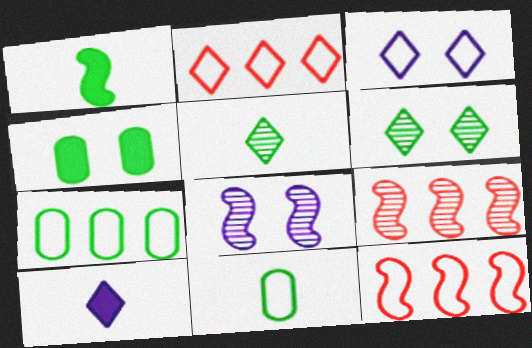[[1, 5, 11], 
[1, 6, 7], 
[1, 8, 12], 
[2, 6, 10], 
[3, 11, 12]]